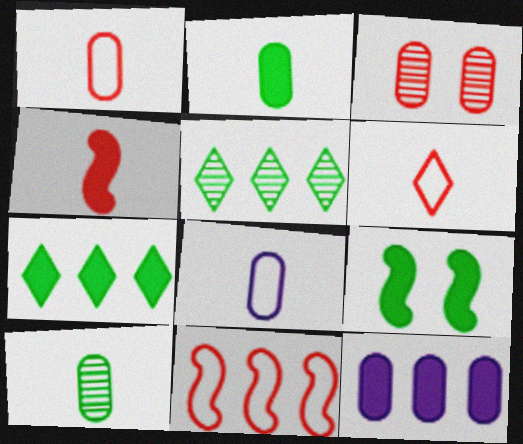[[2, 7, 9], 
[5, 11, 12]]